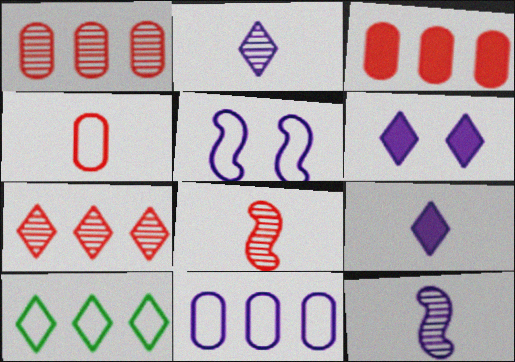[[4, 5, 10], 
[6, 11, 12]]